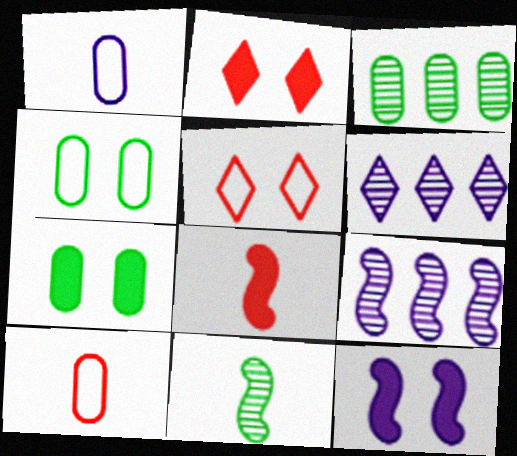[[1, 6, 12], 
[2, 7, 12], 
[4, 6, 8]]